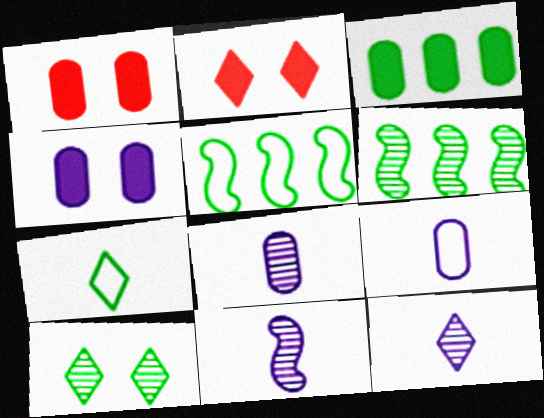[[1, 5, 12], 
[2, 5, 8], 
[2, 6, 9], 
[8, 11, 12]]